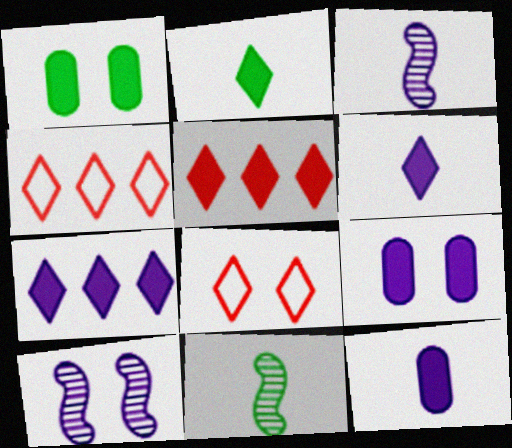[[1, 3, 4], 
[1, 8, 10], 
[4, 9, 11]]